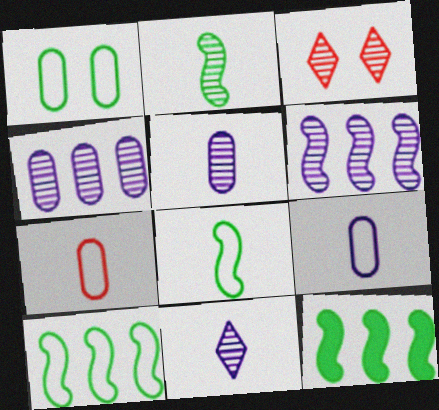[[2, 3, 4], 
[3, 9, 12]]